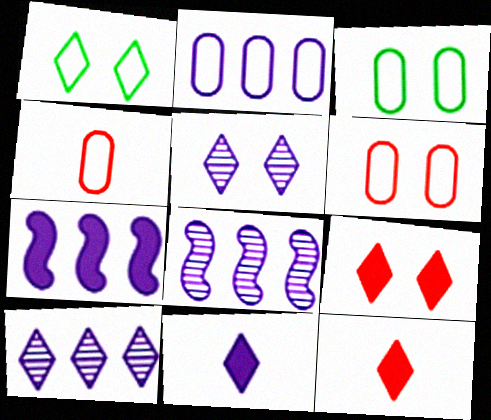[[1, 5, 9], 
[1, 10, 12], 
[2, 3, 4], 
[2, 7, 10], 
[3, 8, 12]]